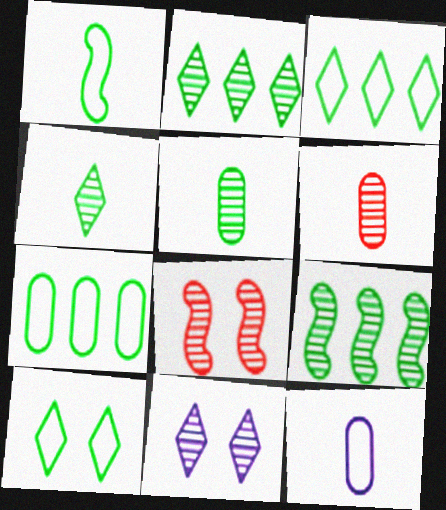[[1, 7, 10], 
[6, 9, 11]]